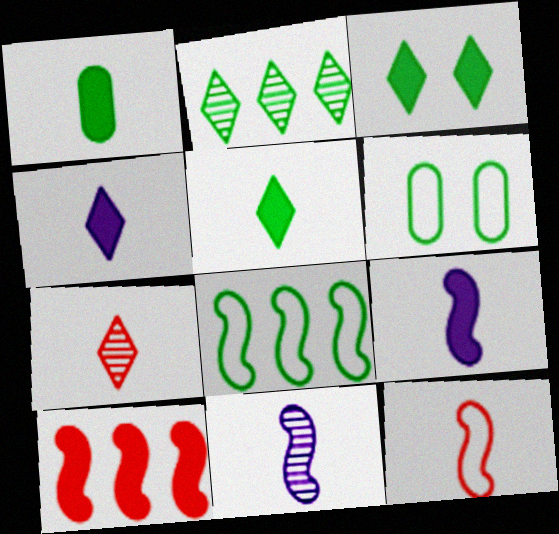[]